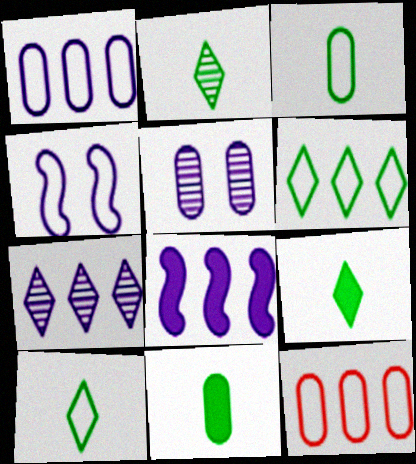[[1, 7, 8], 
[2, 9, 10], 
[4, 10, 12], 
[5, 11, 12]]